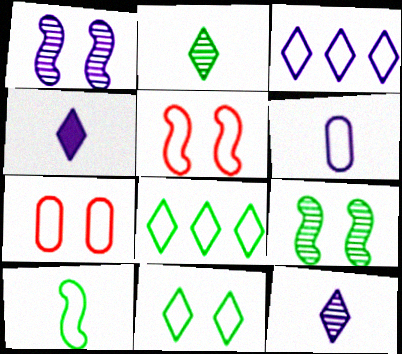[[3, 7, 10], 
[5, 6, 8]]